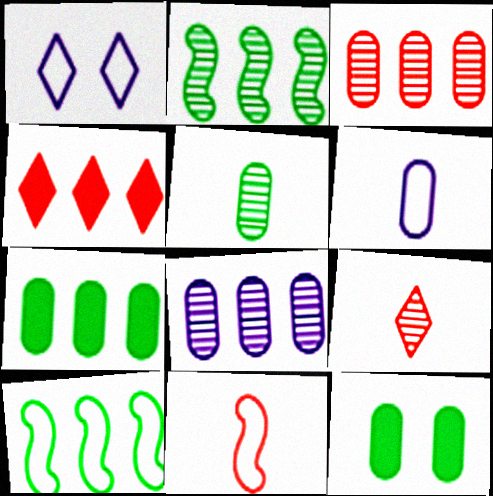[[3, 6, 12], 
[4, 8, 10]]